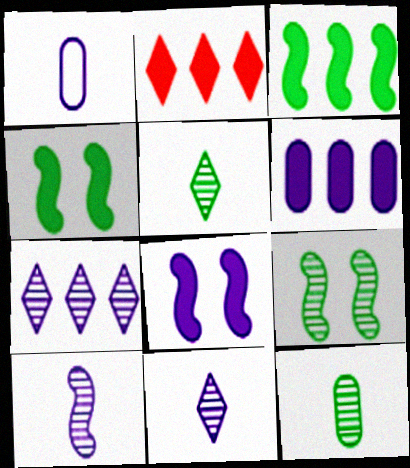[[1, 2, 9], 
[1, 7, 8], 
[2, 3, 6]]